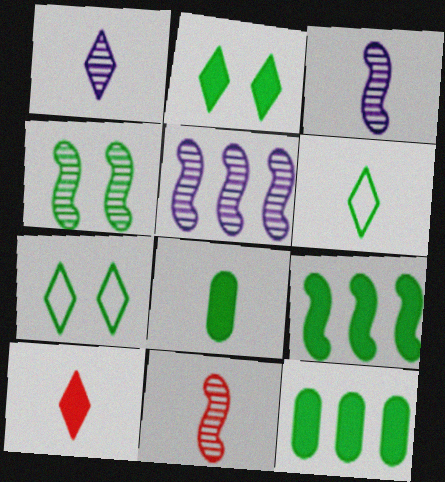[[1, 6, 10], 
[2, 8, 9], 
[4, 5, 11], 
[4, 6, 12]]